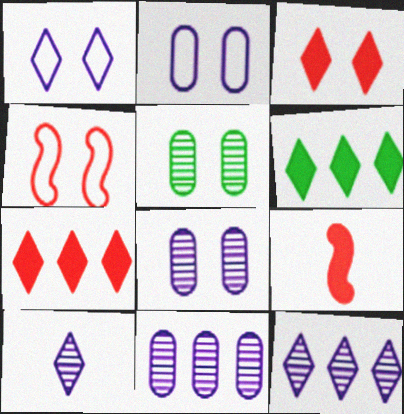[]